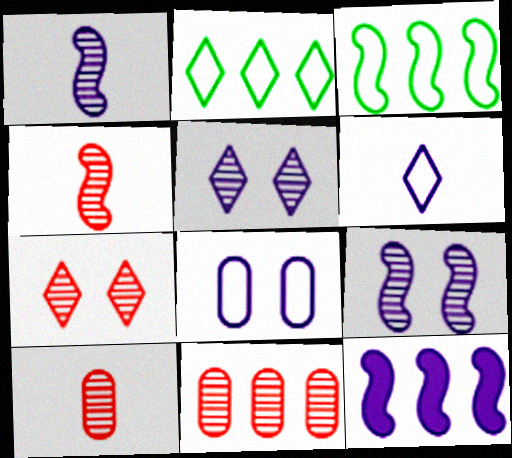[[2, 11, 12], 
[4, 7, 11]]